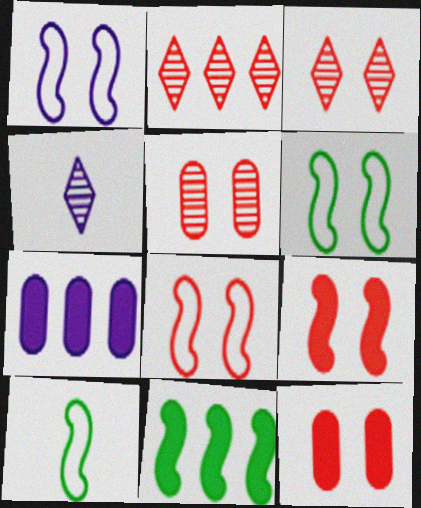[[1, 4, 7], 
[1, 6, 8], 
[3, 7, 10], 
[3, 8, 12]]